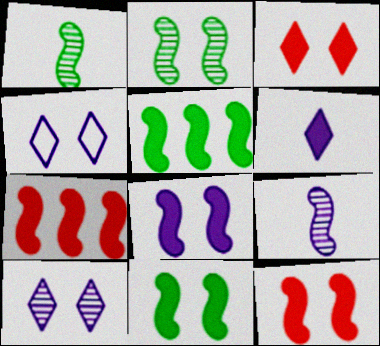[[8, 11, 12]]